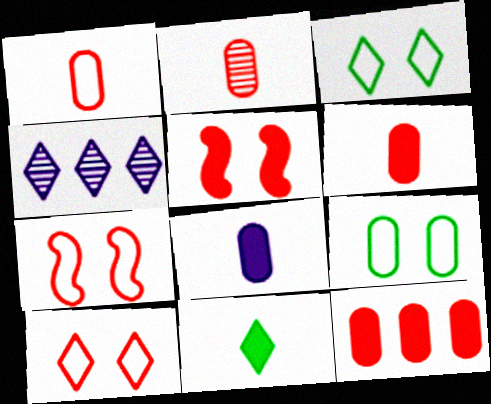[[1, 2, 6], 
[4, 10, 11]]